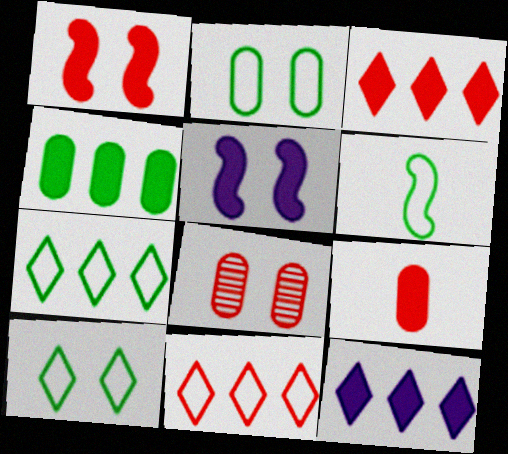[[1, 3, 9], 
[2, 6, 7], 
[5, 8, 10], 
[6, 8, 12]]